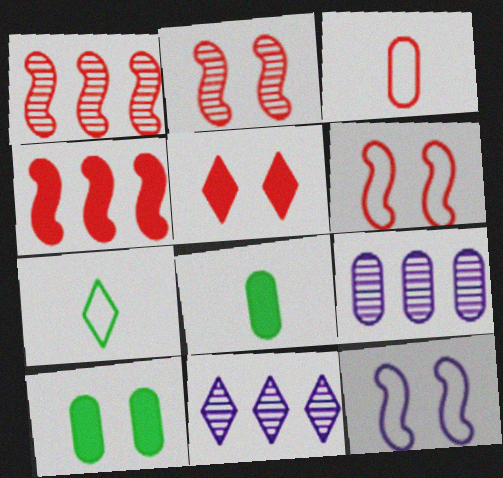[[1, 3, 5], 
[3, 9, 10], 
[5, 7, 11], 
[6, 8, 11]]